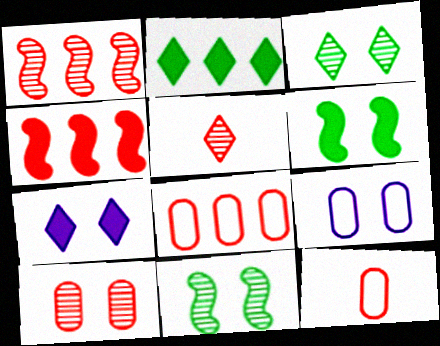[[1, 5, 10]]